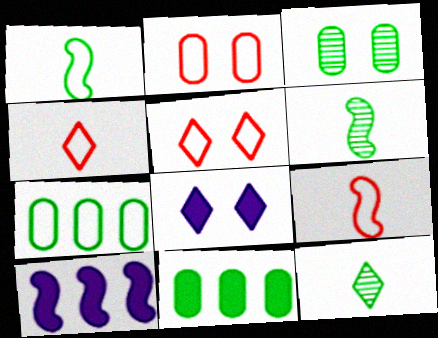[[2, 10, 12], 
[3, 4, 10]]